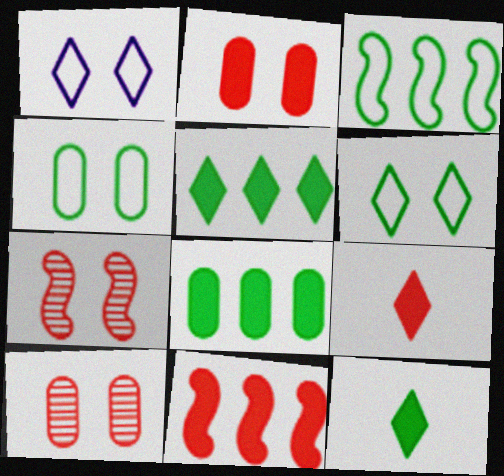[[2, 9, 11]]